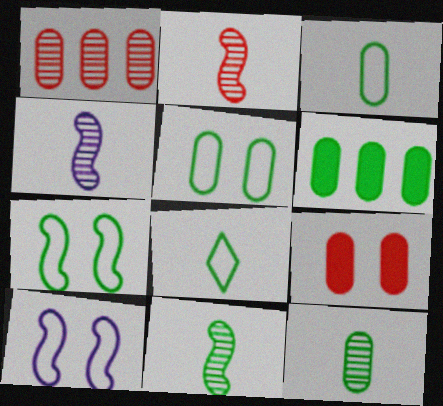[[2, 4, 11], 
[5, 6, 12]]